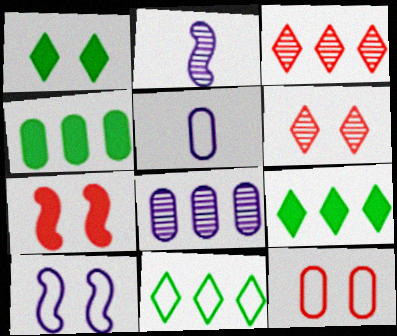[[2, 9, 12], 
[6, 7, 12]]